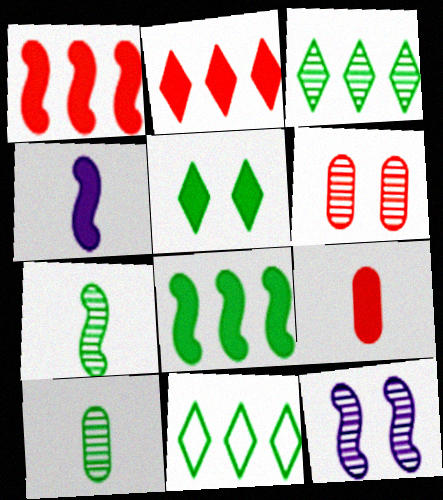[[4, 6, 11], 
[9, 11, 12]]